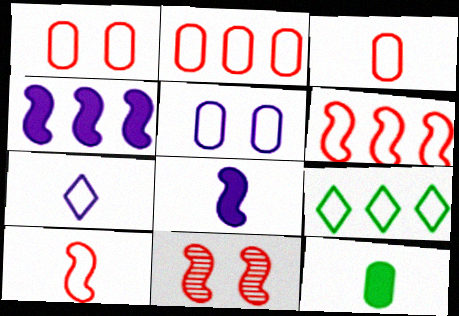[[1, 2, 3], 
[5, 9, 10]]